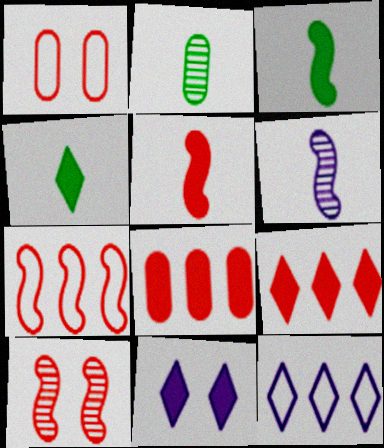[[2, 7, 11], 
[3, 8, 11], 
[4, 9, 11], 
[5, 7, 10]]